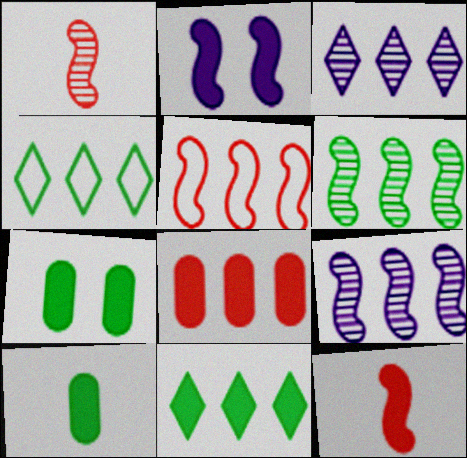[[4, 8, 9]]